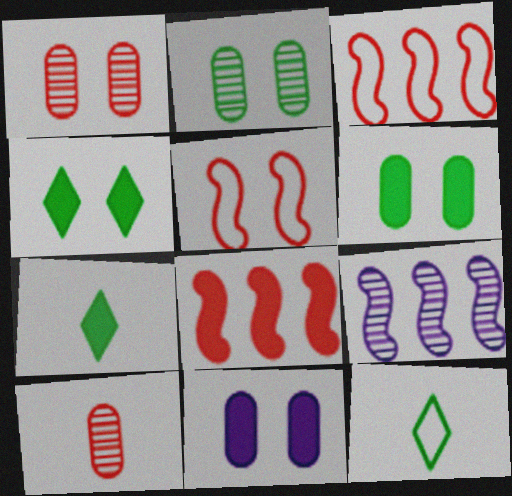[[7, 8, 11]]